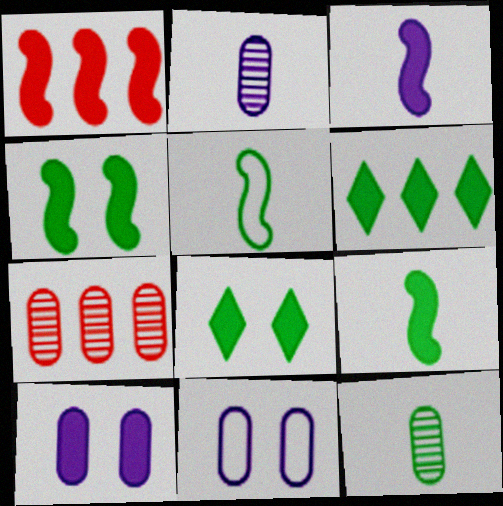[[1, 3, 4]]